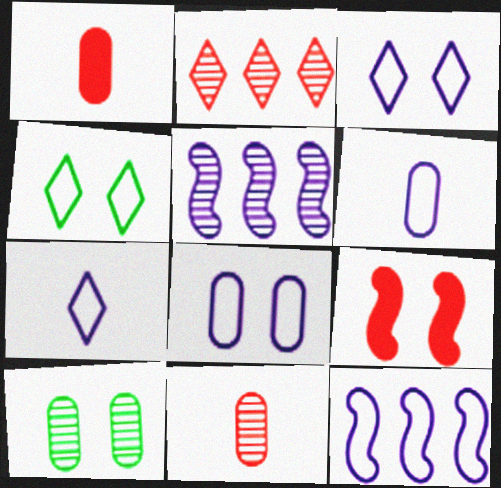[[1, 4, 5], 
[3, 6, 12], 
[3, 9, 10], 
[7, 8, 12]]